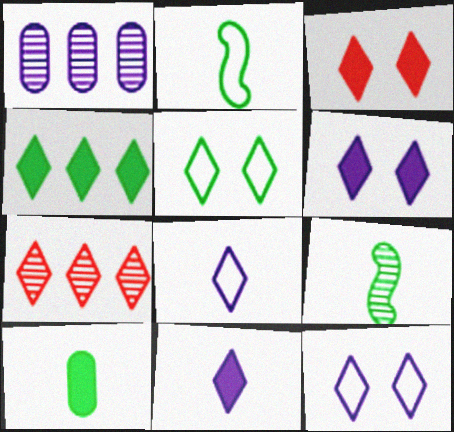[[1, 2, 3], 
[3, 4, 11], 
[5, 7, 11]]